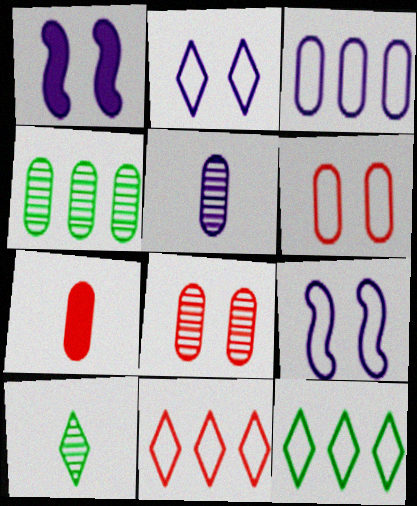[[4, 5, 8]]